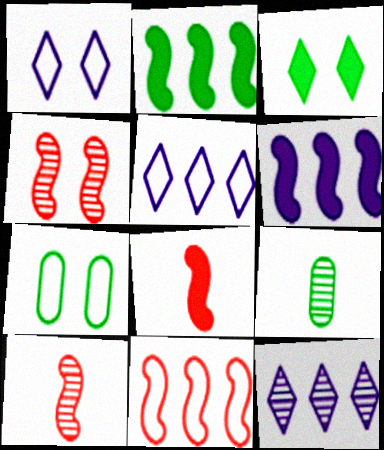[[4, 8, 11], 
[4, 9, 12], 
[7, 8, 12]]